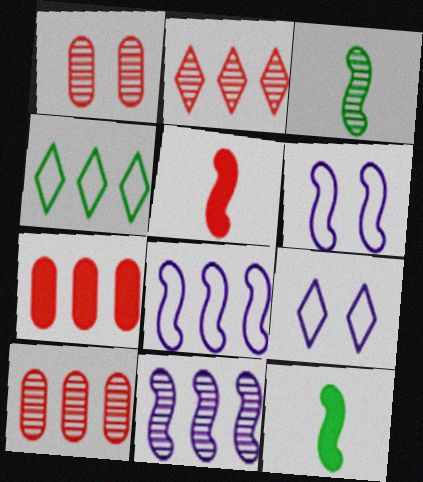[[3, 7, 9], 
[4, 7, 11], 
[9, 10, 12]]